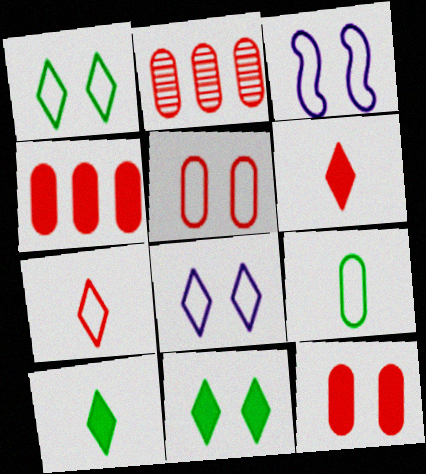[[1, 3, 5], 
[2, 3, 10]]